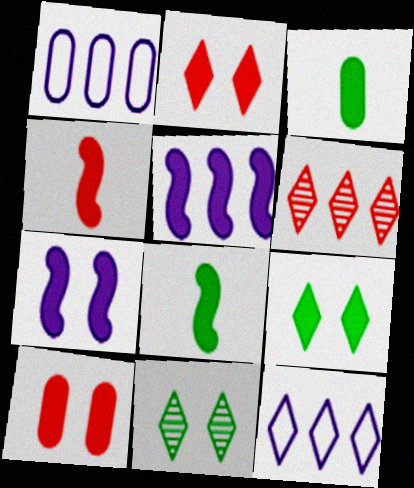[[1, 4, 11], 
[2, 3, 5], 
[7, 9, 10]]